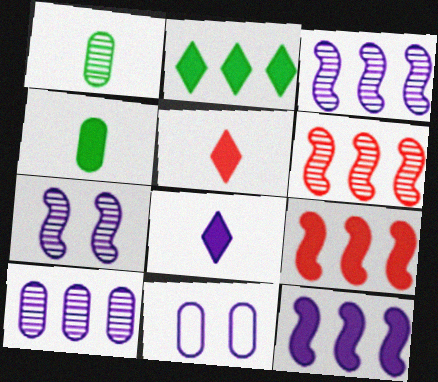[[3, 8, 11]]